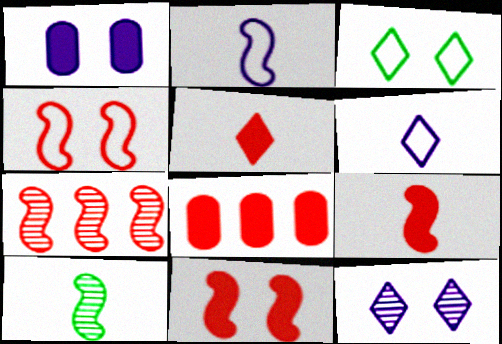[[2, 9, 10], 
[4, 7, 9], 
[5, 8, 11]]